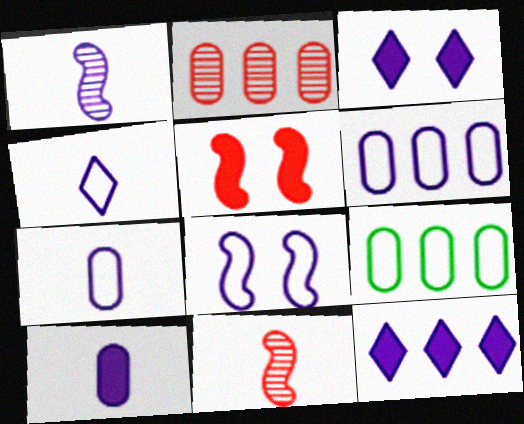[[1, 3, 6], 
[1, 4, 10], 
[3, 9, 11], 
[4, 6, 8]]